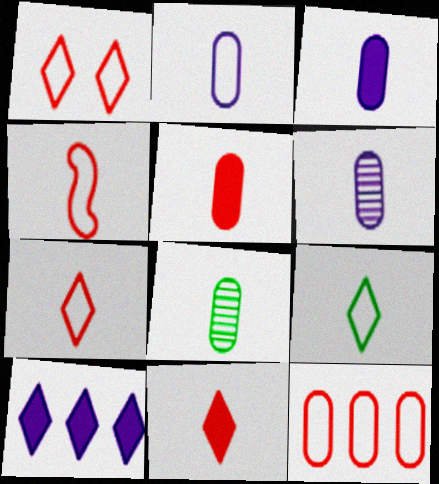[[1, 4, 12], 
[2, 3, 6], 
[2, 4, 9], 
[2, 5, 8]]